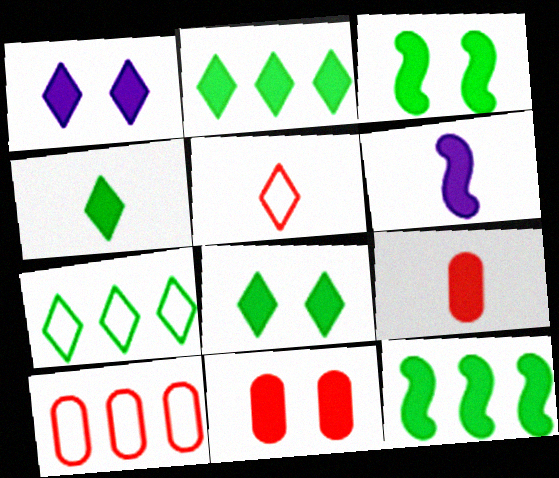[[1, 3, 11], 
[1, 9, 12], 
[2, 4, 8], 
[2, 6, 11], 
[4, 6, 9]]